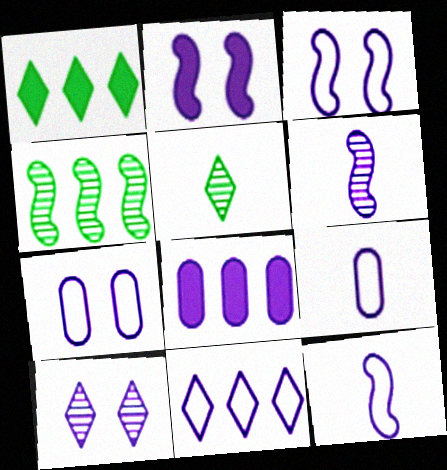[[2, 7, 10], 
[3, 9, 11], 
[7, 11, 12], 
[8, 10, 12]]